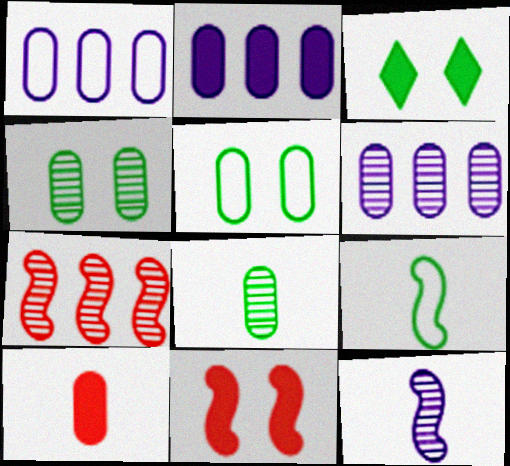[[1, 2, 6], 
[1, 4, 10], 
[5, 6, 10]]